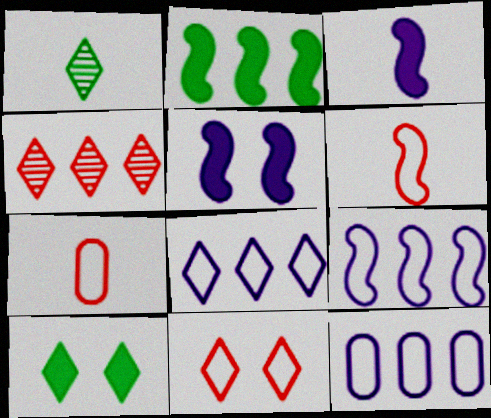[[1, 3, 7], 
[2, 4, 12], 
[8, 9, 12]]